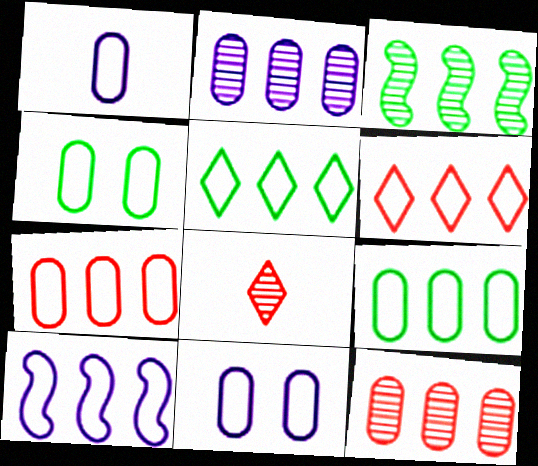[[1, 4, 7], 
[5, 7, 10], 
[6, 9, 10]]